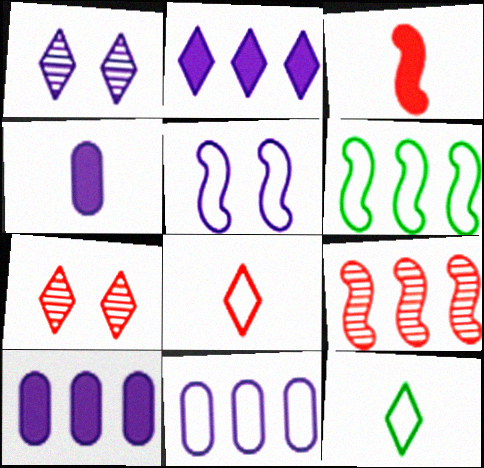[[2, 7, 12], 
[4, 6, 7]]